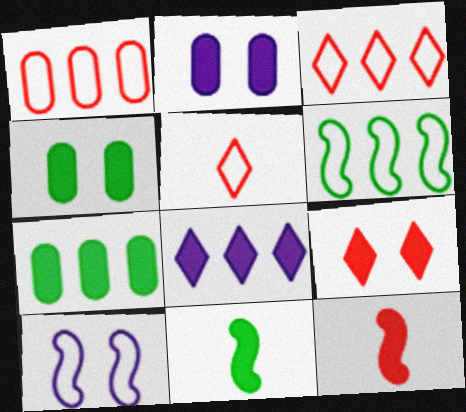[[4, 8, 12]]